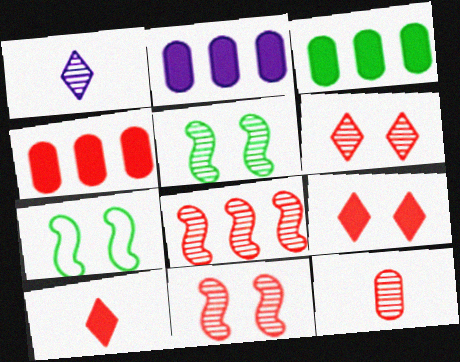[[1, 4, 7], 
[2, 3, 4], 
[6, 8, 12]]